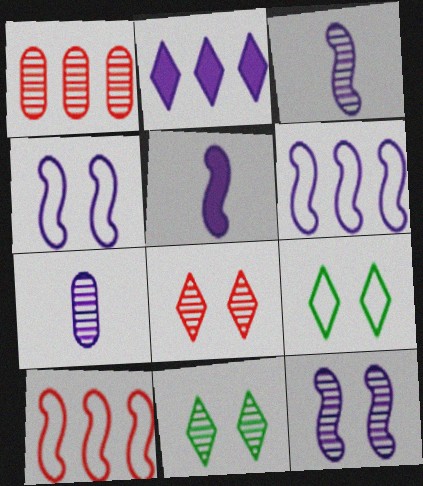[[1, 3, 11], 
[1, 5, 9], 
[2, 4, 7], 
[5, 6, 12]]